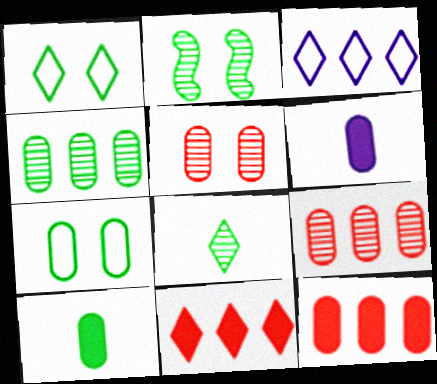[[2, 4, 8], 
[4, 7, 10], 
[6, 7, 9]]